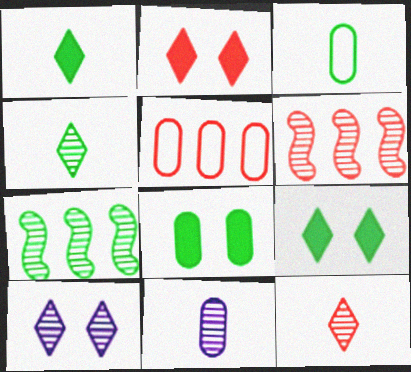[[3, 7, 9], 
[5, 8, 11]]